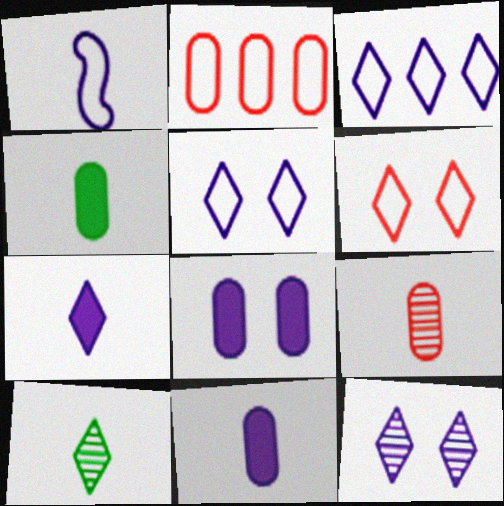[[3, 7, 12]]